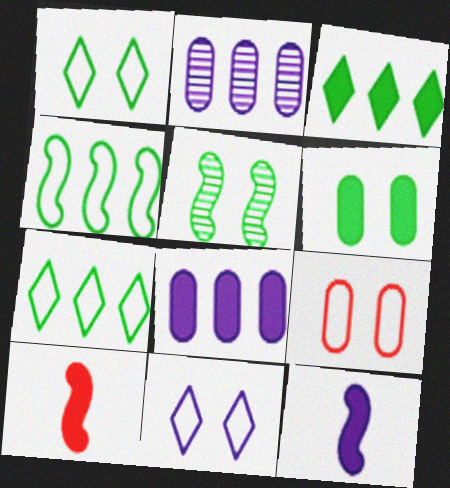[[1, 2, 10], 
[1, 5, 6], 
[2, 11, 12]]